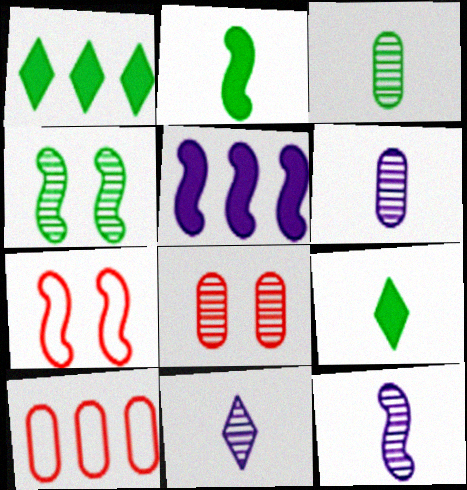[[1, 6, 7], 
[6, 11, 12]]